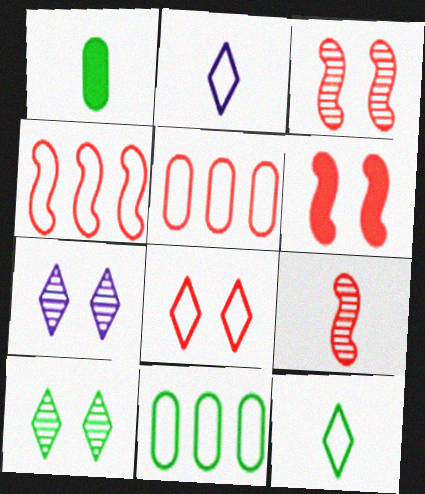[[1, 2, 9], 
[1, 4, 7], 
[4, 6, 9]]